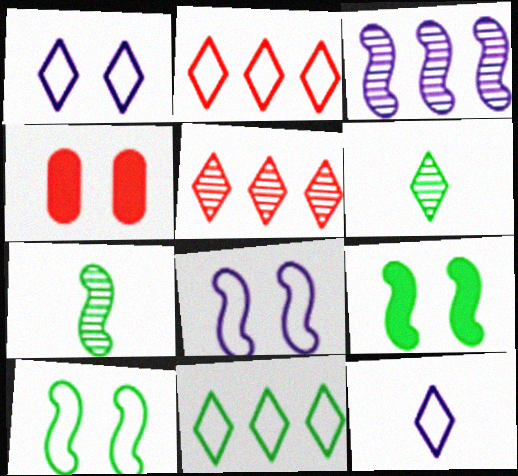[]